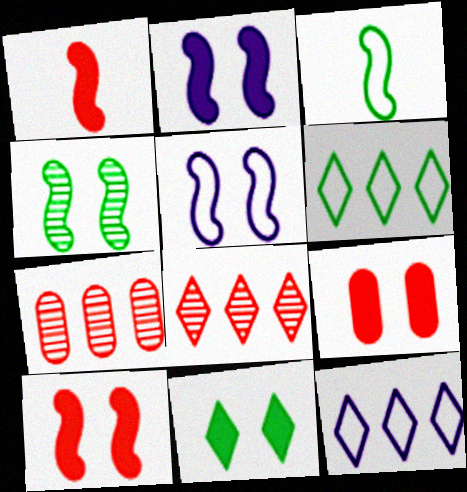[[2, 9, 11], 
[4, 5, 10]]